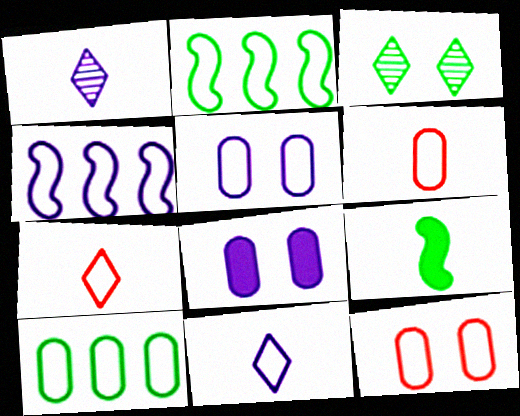[[1, 4, 8], 
[1, 6, 9], 
[2, 5, 7], 
[2, 11, 12], 
[3, 9, 10], 
[4, 5, 11], 
[5, 6, 10]]